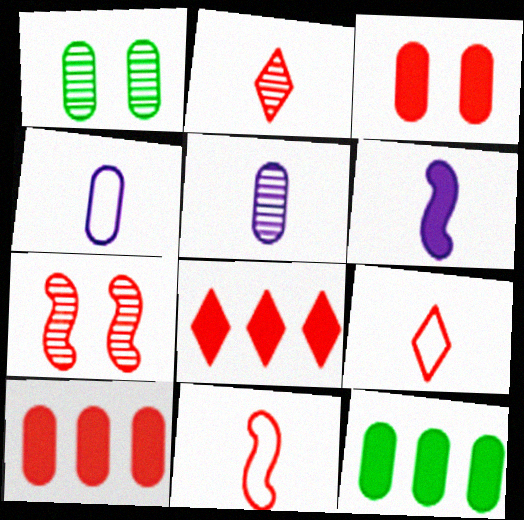[[1, 4, 10], 
[7, 9, 10]]